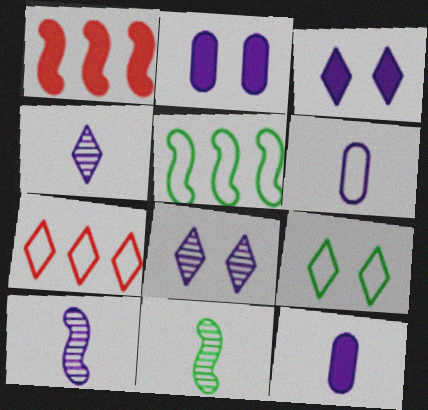[[2, 7, 11]]